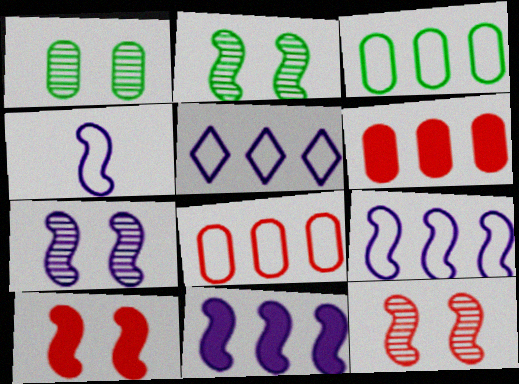[[2, 7, 12], 
[4, 7, 11]]